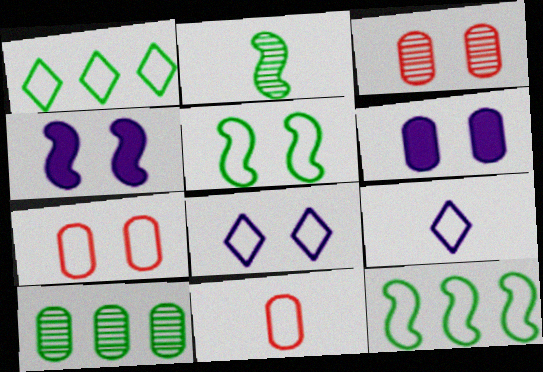[[5, 7, 8], 
[6, 10, 11], 
[7, 9, 12], 
[8, 11, 12]]